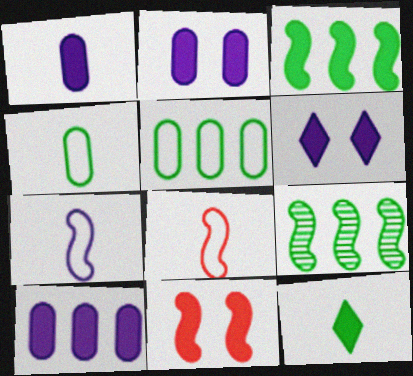[[1, 2, 10], 
[7, 9, 11], 
[10, 11, 12]]